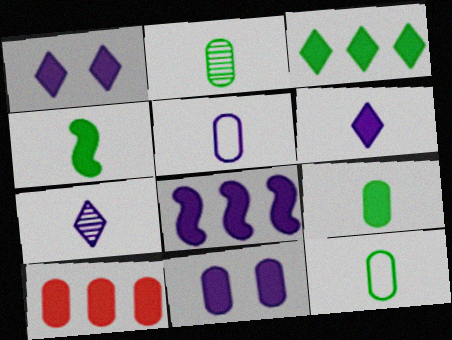[[1, 4, 10], 
[2, 9, 12], 
[3, 8, 10], 
[6, 8, 11], 
[9, 10, 11]]